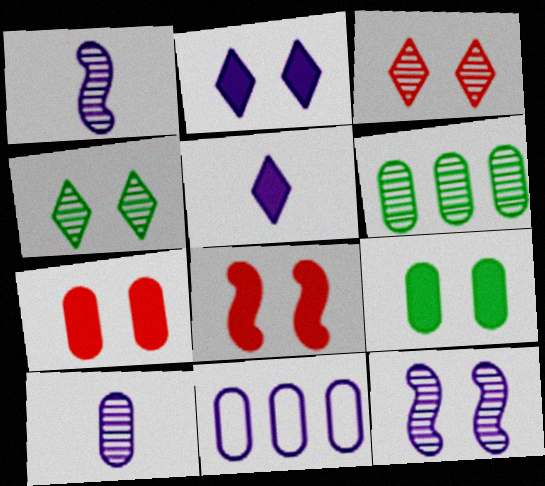[[1, 2, 11], 
[1, 3, 6], 
[2, 8, 9], 
[5, 11, 12]]